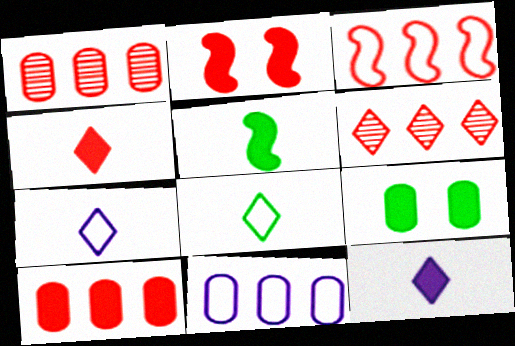[[2, 4, 10], 
[3, 6, 10]]